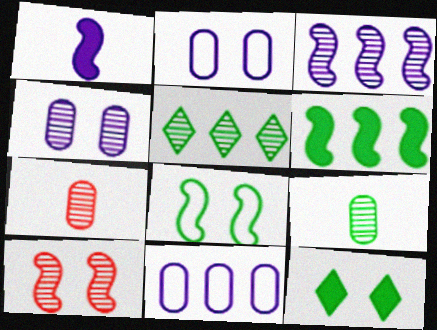[[2, 10, 12]]